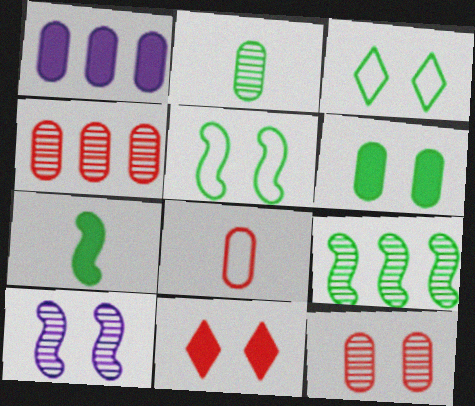[[1, 7, 11], 
[5, 7, 9]]